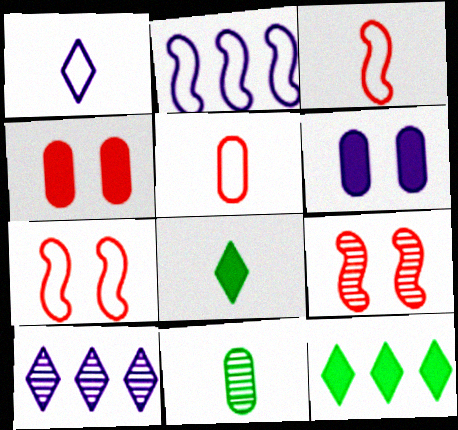[[9, 10, 11]]